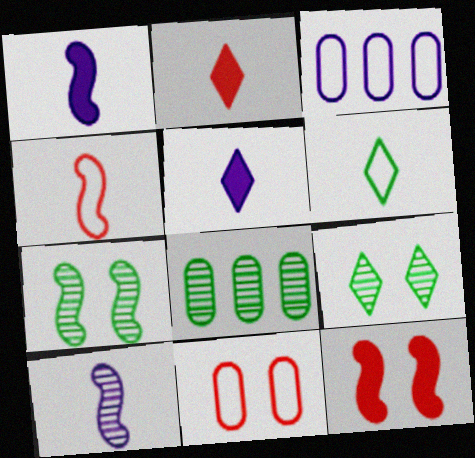[[2, 3, 7]]